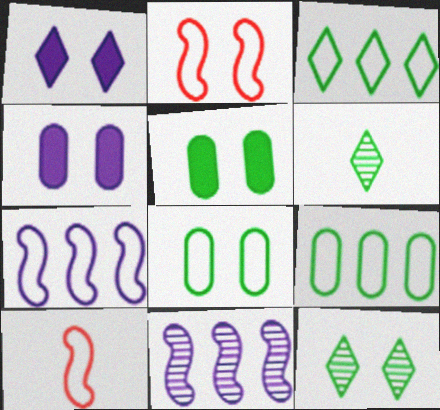[[2, 4, 12]]